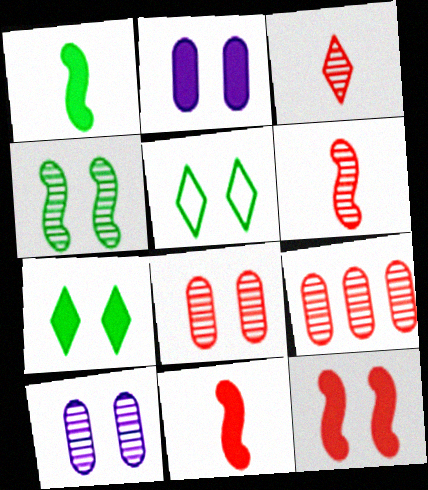[[2, 7, 12], 
[5, 10, 12]]